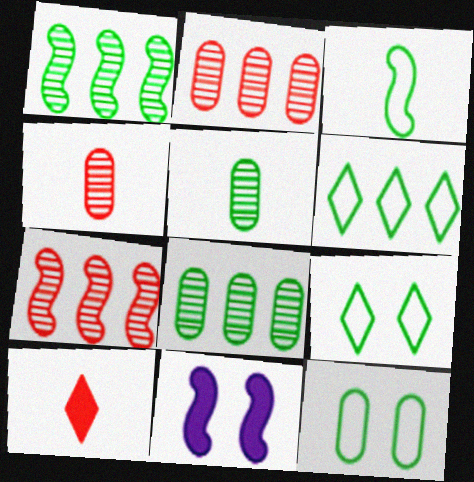[[3, 6, 12], 
[3, 7, 11], 
[4, 6, 11]]